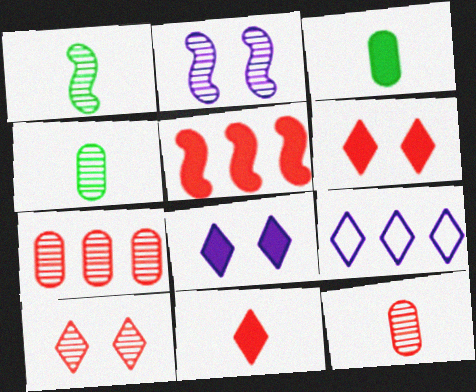[[3, 5, 8]]